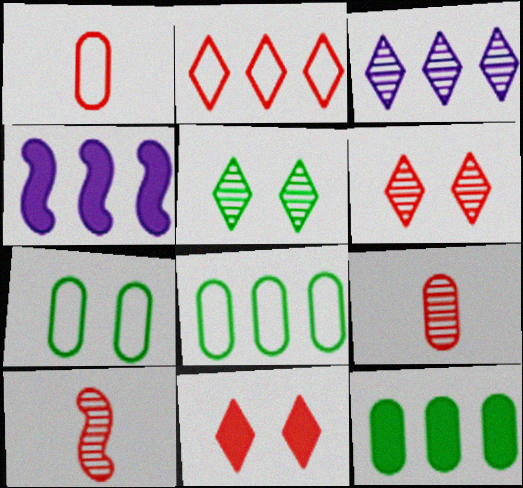[[1, 4, 5]]